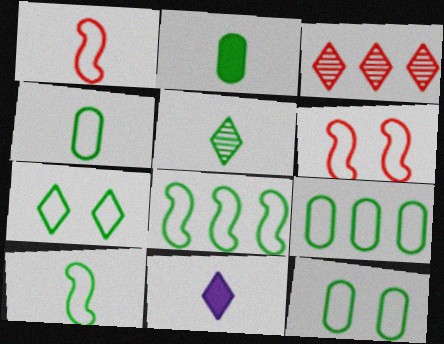[[2, 5, 10], 
[3, 7, 11], 
[4, 7, 8], 
[4, 9, 12], 
[7, 9, 10]]